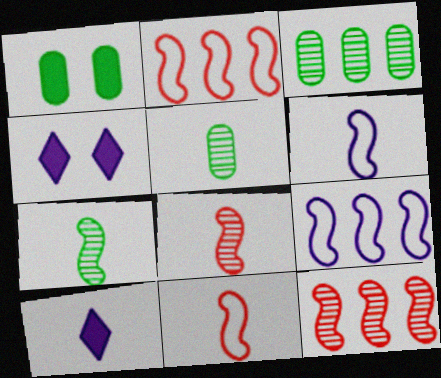[[2, 4, 5], 
[3, 4, 11], 
[5, 10, 11]]